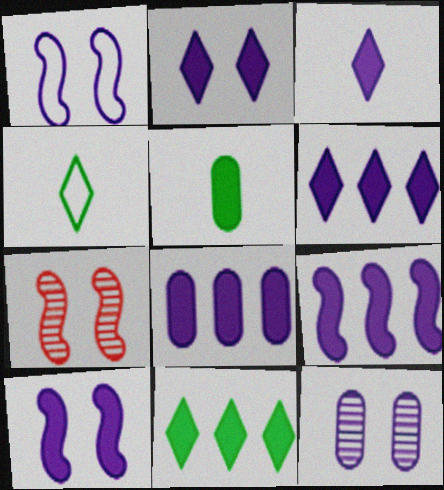[[1, 2, 12], 
[2, 3, 6], 
[3, 8, 10], 
[4, 7, 8], 
[6, 8, 9]]